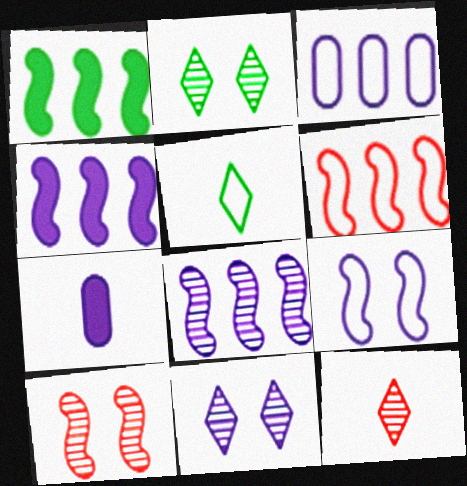[[1, 6, 8], 
[2, 6, 7]]